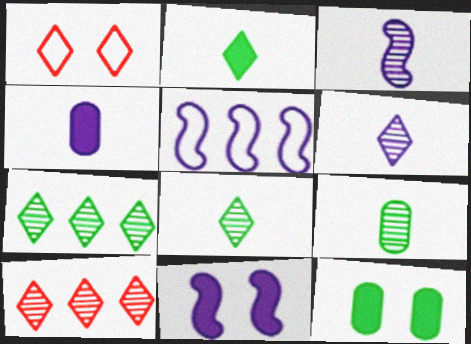[[3, 5, 11]]